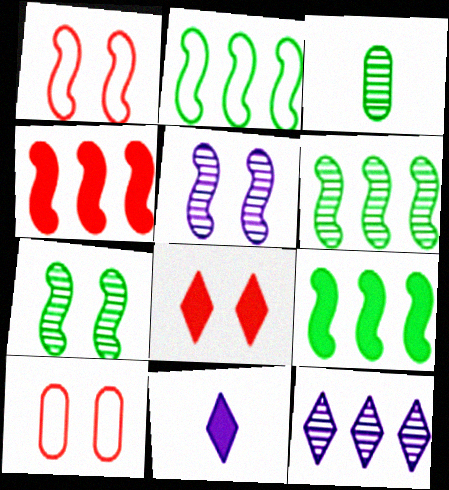[[2, 6, 9], 
[6, 10, 11]]